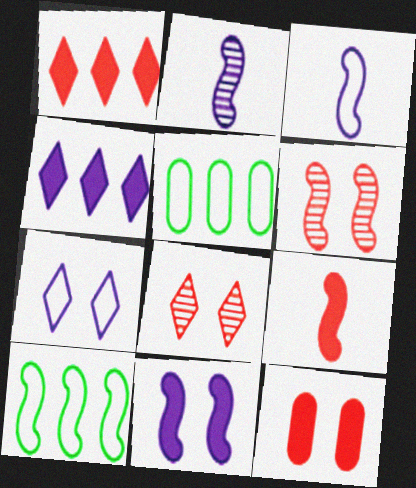[[1, 9, 12]]